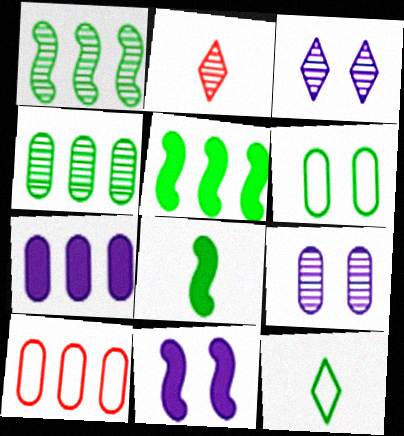[[1, 2, 9], 
[3, 8, 10], 
[4, 7, 10]]